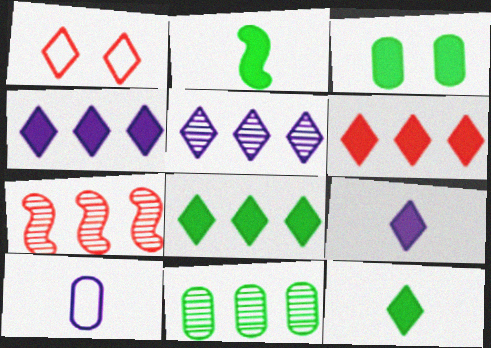[[1, 5, 12], 
[2, 3, 8], 
[4, 6, 8], 
[5, 7, 11]]